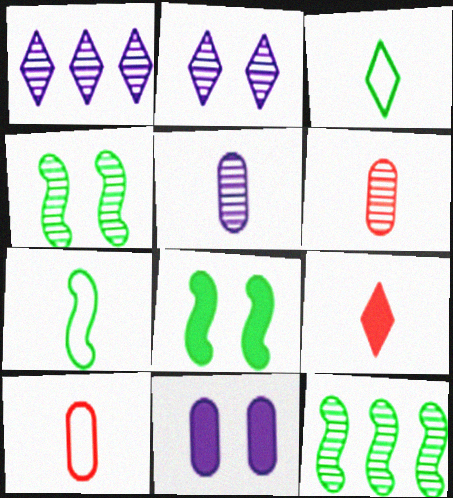[[1, 4, 6], 
[1, 8, 10], 
[2, 6, 12], 
[5, 7, 9], 
[7, 8, 12]]